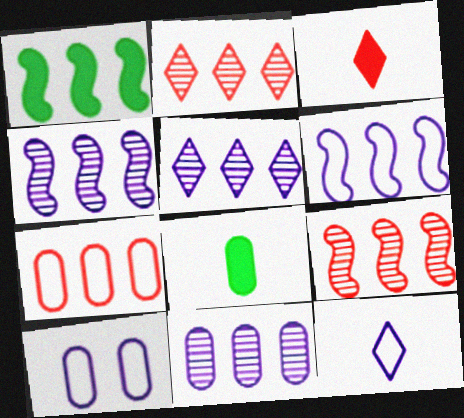[[1, 5, 7], 
[1, 6, 9], 
[4, 5, 11], 
[6, 10, 12]]